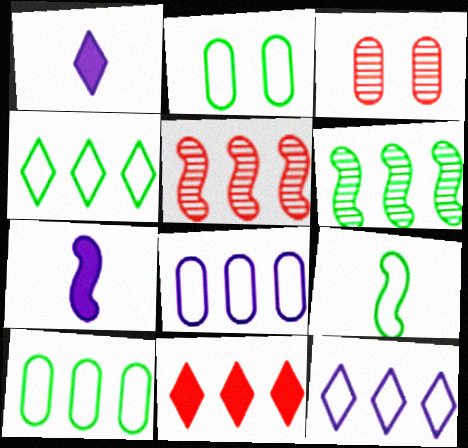[[1, 2, 5], 
[2, 4, 9], 
[3, 4, 7], 
[6, 8, 11]]